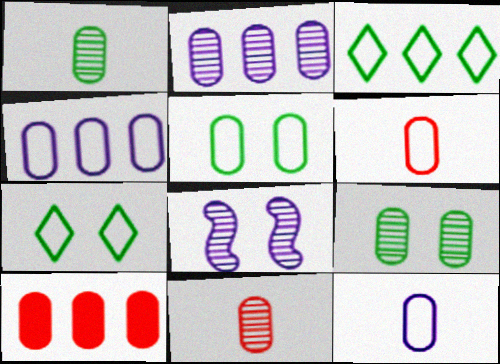[[2, 9, 11], 
[4, 5, 6], 
[9, 10, 12]]